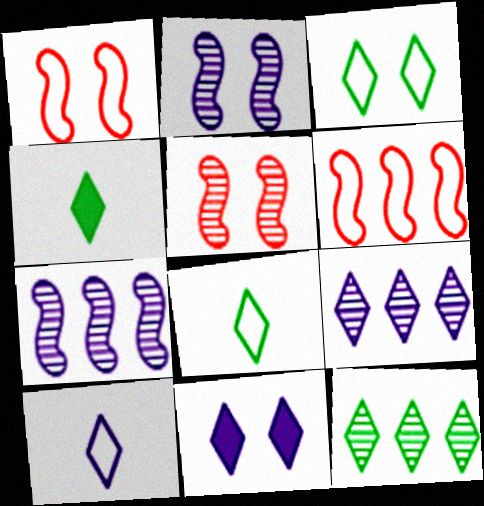[[3, 4, 12], 
[9, 10, 11]]